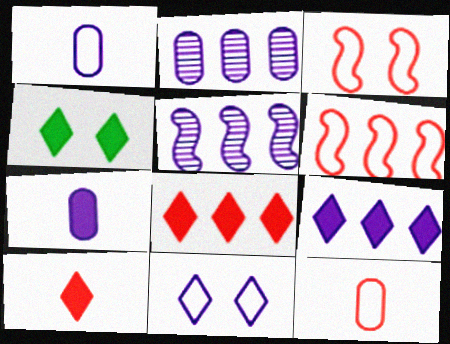[[4, 5, 12], 
[4, 9, 10], 
[5, 7, 11]]